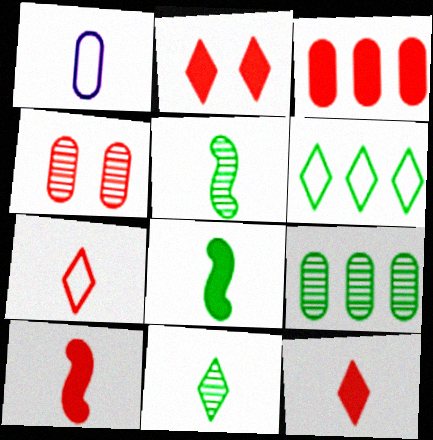[[1, 5, 12], 
[1, 10, 11], 
[2, 3, 10]]